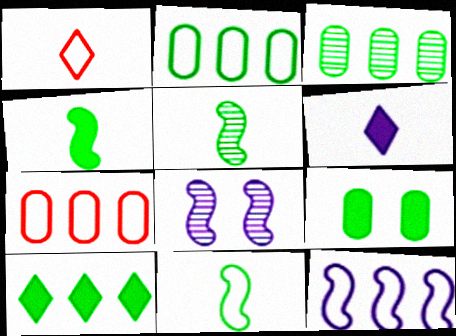[[4, 5, 11], 
[4, 9, 10]]